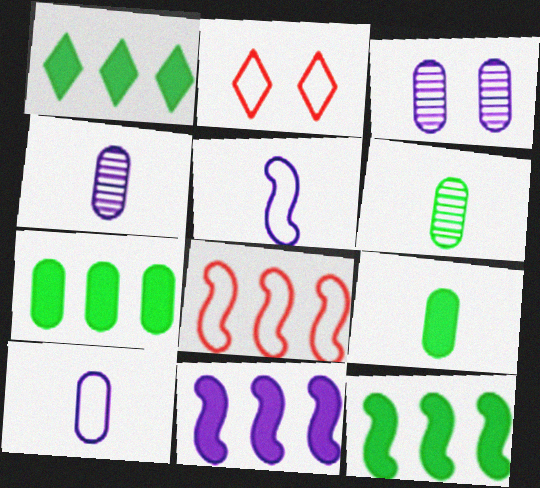[[1, 7, 12], 
[2, 4, 12], 
[2, 6, 11]]